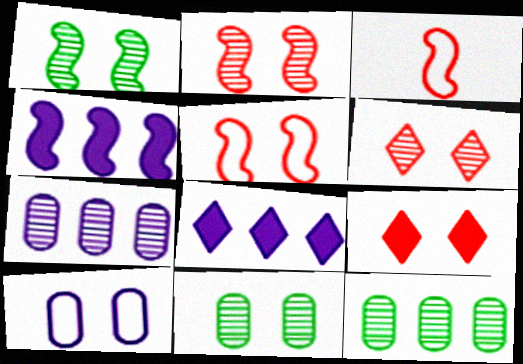[[1, 3, 4], 
[1, 9, 10], 
[3, 8, 11]]